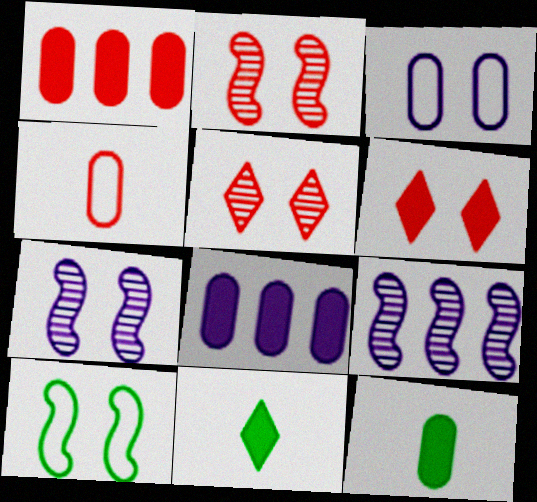[]